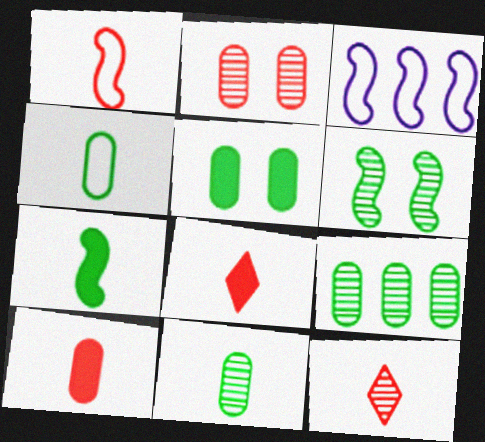[[1, 10, 12], 
[3, 5, 12], 
[4, 5, 9]]